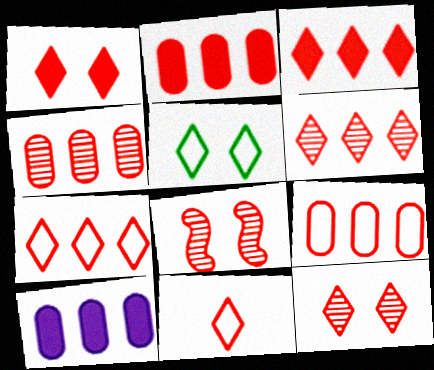[[1, 6, 11], 
[2, 4, 9], 
[2, 8, 11], 
[3, 6, 7], 
[3, 11, 12]]